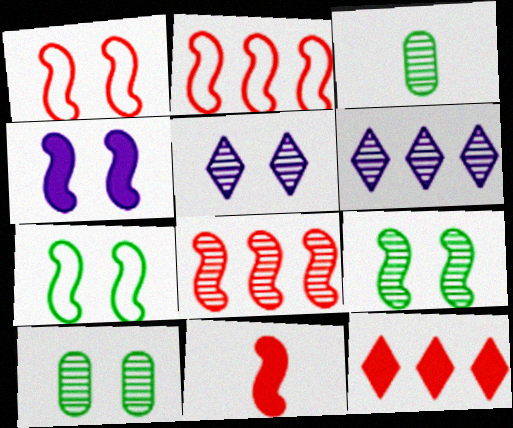[[1, 4, 9], 
[1, 8, 11], 
[3, 5, 8]]